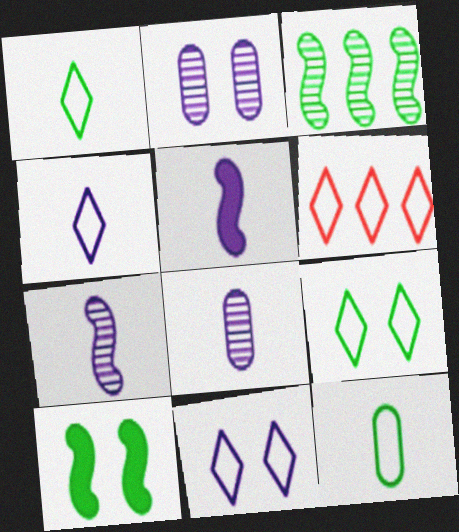[[1, 6, 11], 
[4, 5, 8], 
[4, 6, 9], 
[6, 8, 10]]